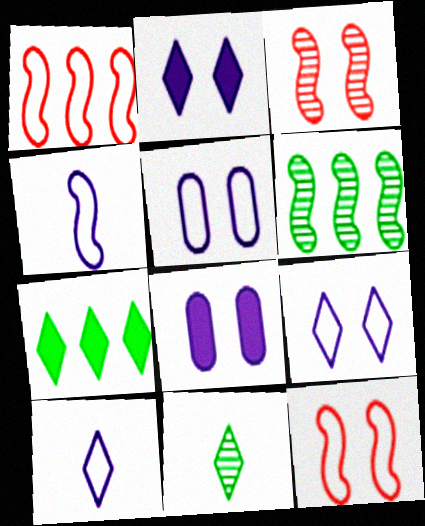[[1, 8, 11]]